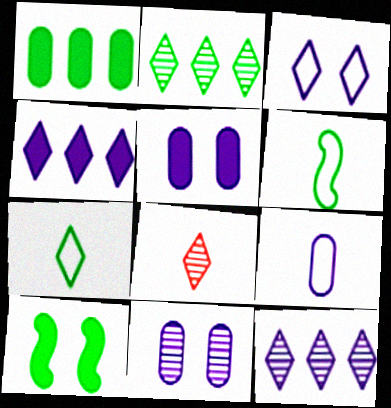[]